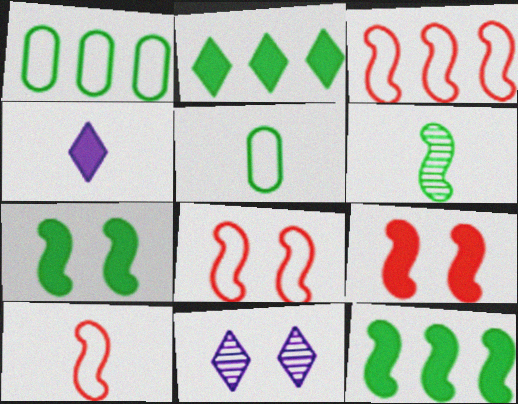[[3, 8, 10]]